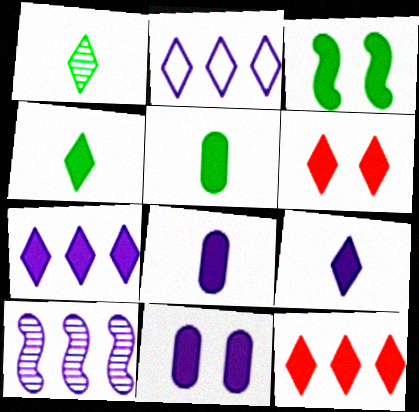[[1, 2, 6], 
[3, 6, 11], 
[3, 8, 12], 
[4, 6, 7]]